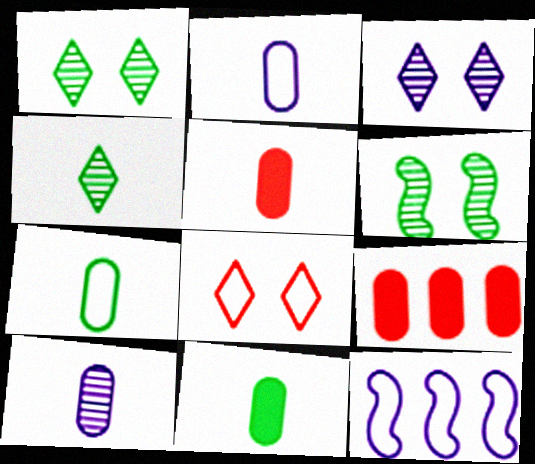[[1, 5, 12], 
[5, 7, 10], 
[7, 8, 12]]